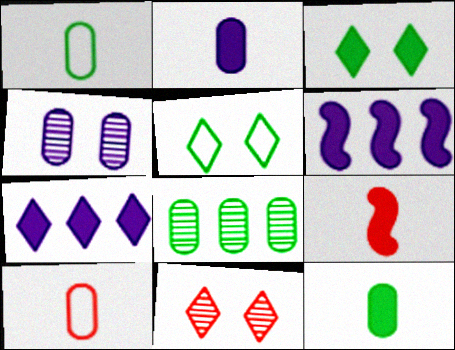[[1, 6, 11]]